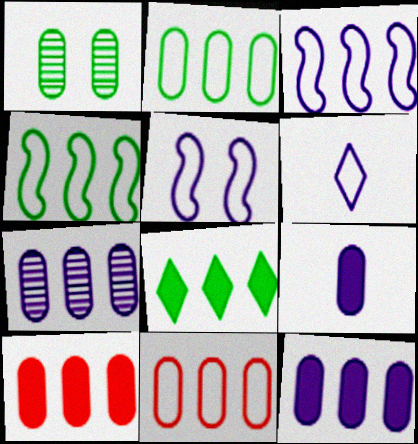[[1, 9, 11], 
[2, 7, 10]]